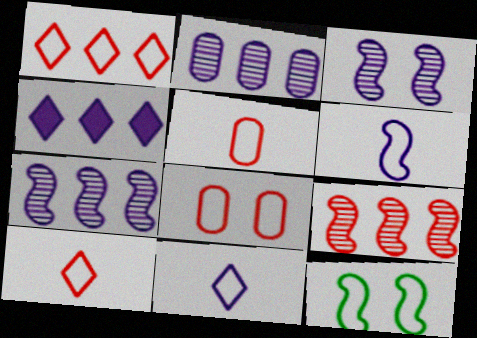[]